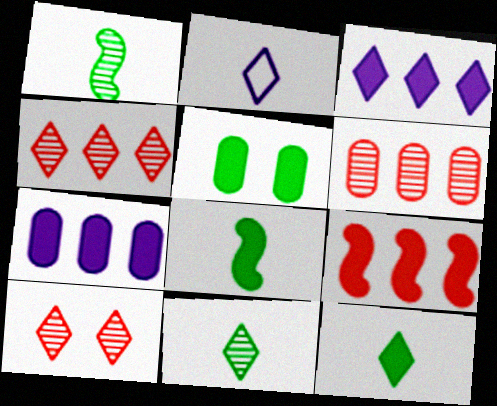[]